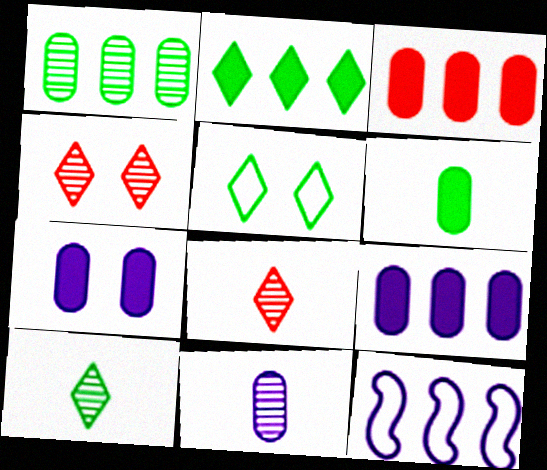[[2, 5, 10], 
[3, 6, 7], 
[4, 6, 12]]